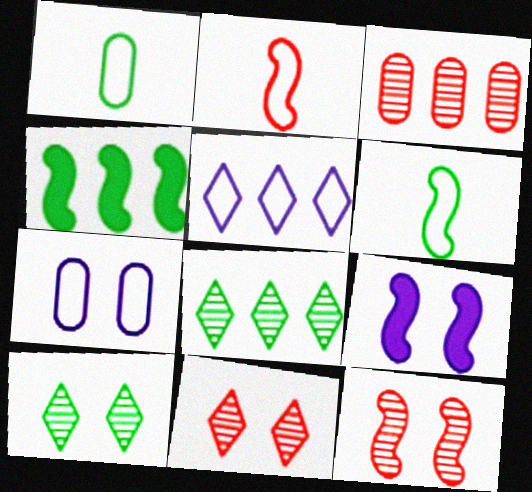[[1, 4, 10], 
[3, 4, 5]]